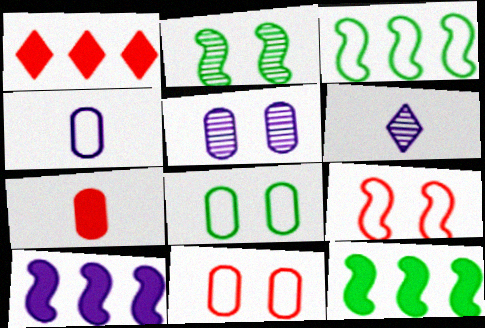[[1, 2, 4], 
[6, 11, 12]]